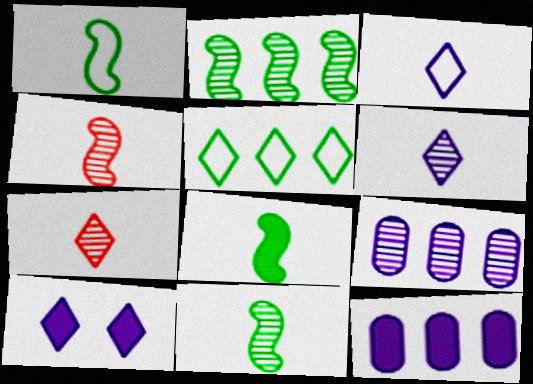[[1, 8, 11], 
[5, 7, 10]]